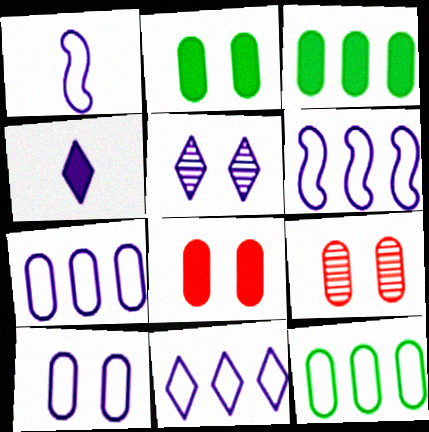[[1, 10, 11], 
[2, 9, 10], 
[4, 5, 11], 
[6, 7, 11]]